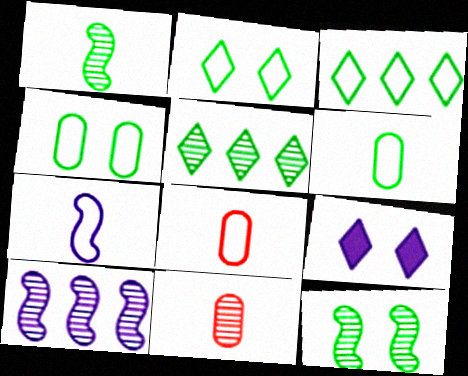[]